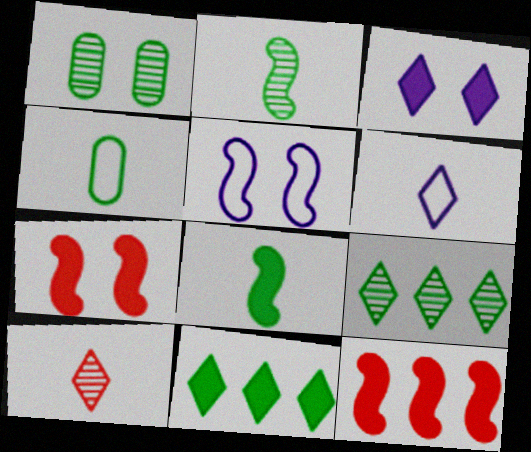[[1, 2, 9], 
[1, 6, 12], 
[2, 5, 12]]